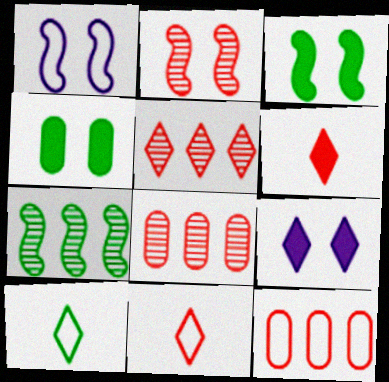[[1, 2, 3], 
[1, 10, 12], 
[2, 6, 12], 
[4, 7, 10], 
[5, 9, 10]]